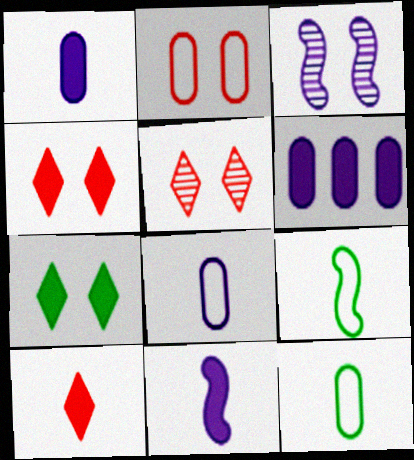[[2, 3, 7], 
[5, 6, 9]]